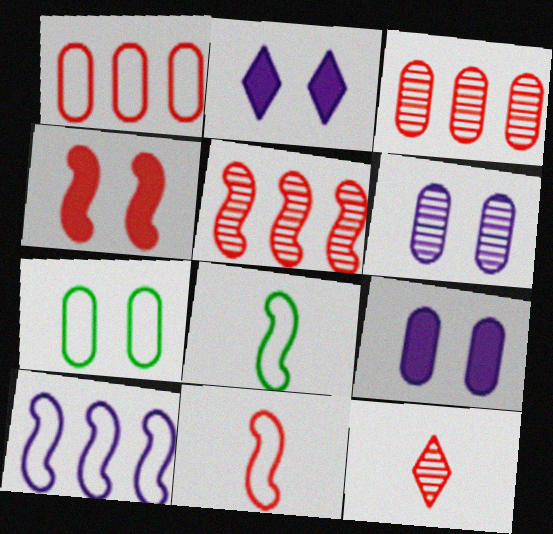[[1, 4, 12], 
[2, 3, 8], 
[4, 5, 11]]